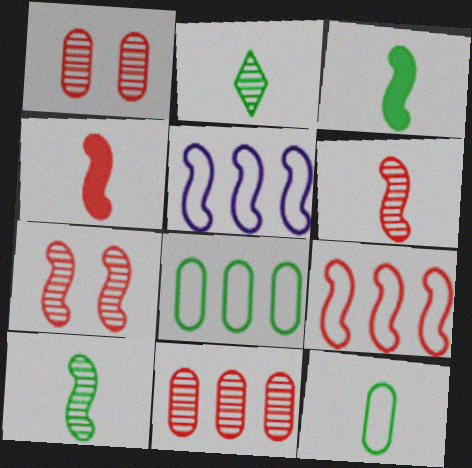[[2, 3, 12], 
[3, 5, 7], 
[4, 7, 9]]